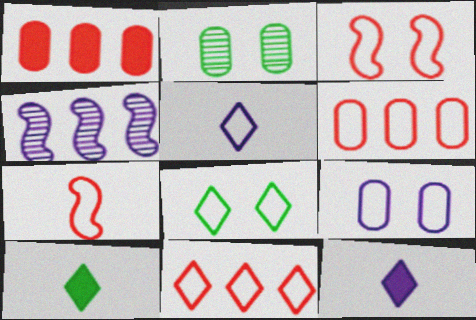[[3, 8, 9], 
[4, 9, 12], 
[5, 8, 11]]